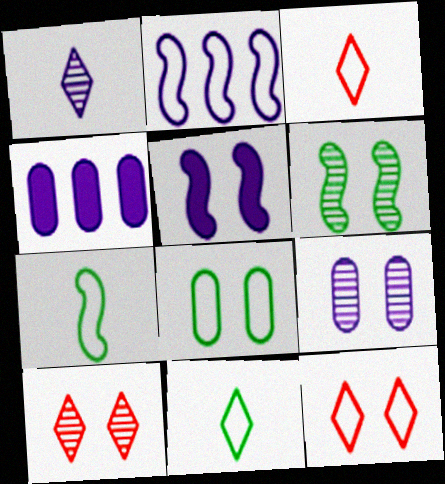[[2, 3, 8], 
[3, 4, 6], 
[4, 7, 10], 
[5, 8, 10], 
[6, 9, 10]]